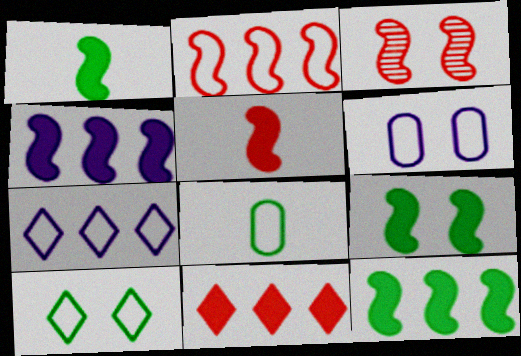[[1, 9, 12], 
[2, 3, 5], 
[4, 5, 9]]